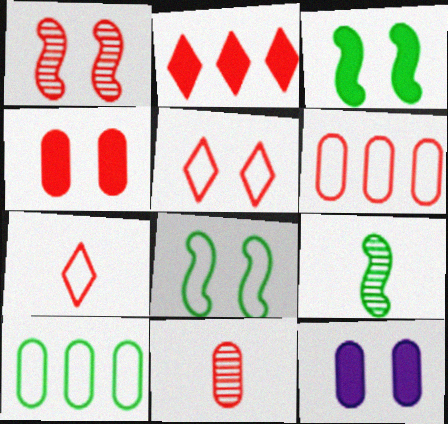[[1, 4, 5], 
[4, 6, 11], 
[10, 11, 12]]